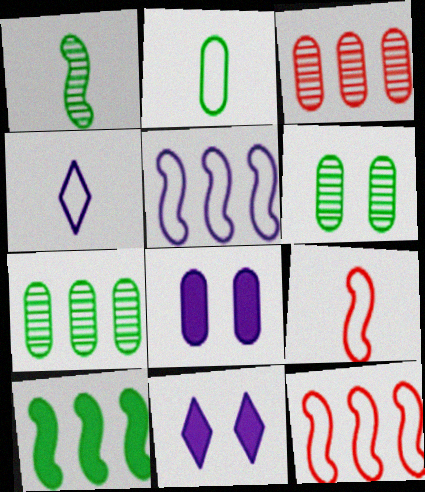[[2, 3, 8], 
[2, 4, 9], 
[7, 9, 11]]